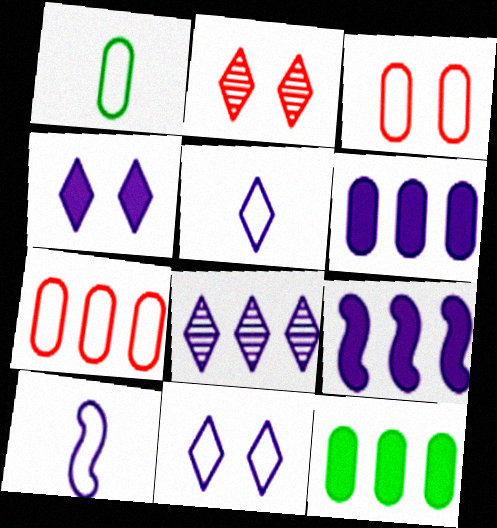[[1, 2, 9], 
[2, 10, 12], 
[4, 5, 8]]